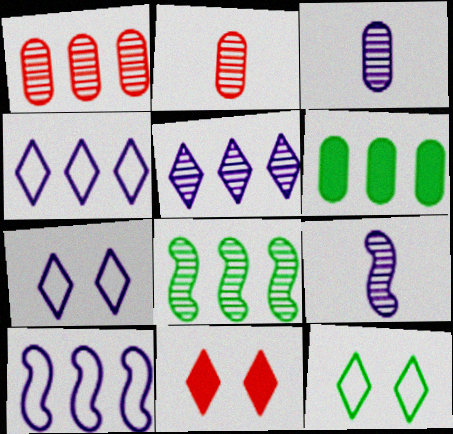[[1, 5, 8]]